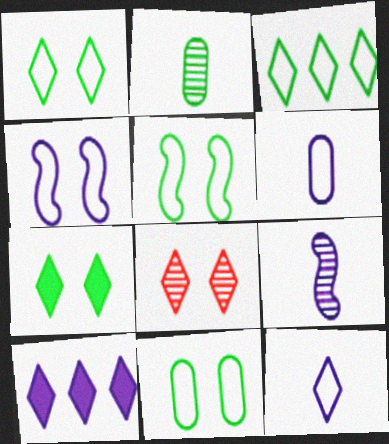[[1, 5, 11]]